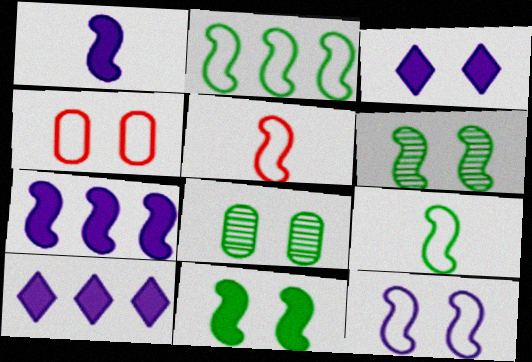[[2, 5, 12], 
[3, 4, 6], 
[5, 6, 7], 
[5, 8, 10]]